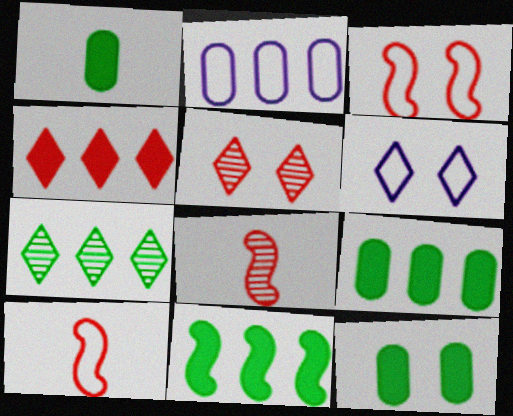[[1, 9, 12], 
[6, 8, 9]]